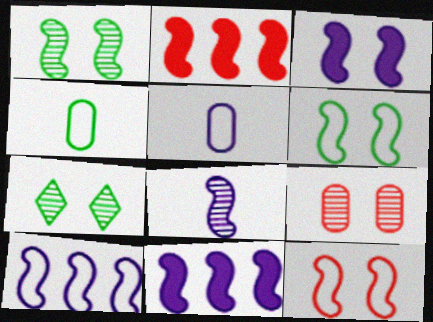[[1, 3, 12], 
[2, 5, 7], 
[2, 6, 8], 
[3, 8, 10]]